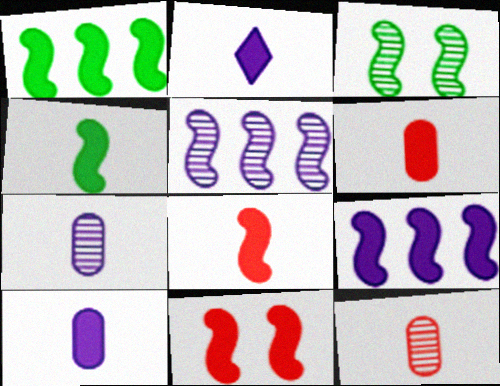[[2, 4, 6], 
[4, 9, 11]]